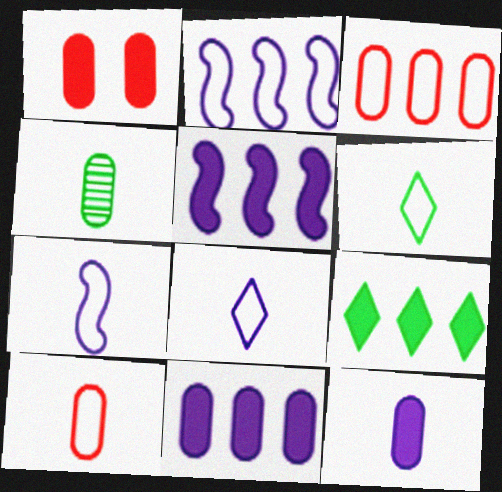[[4, 10, 12], 
[6, 7, 10]]